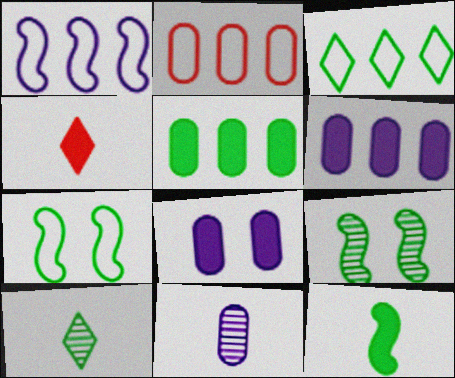[[1, 2, 3], 
[5, 7, 10]]